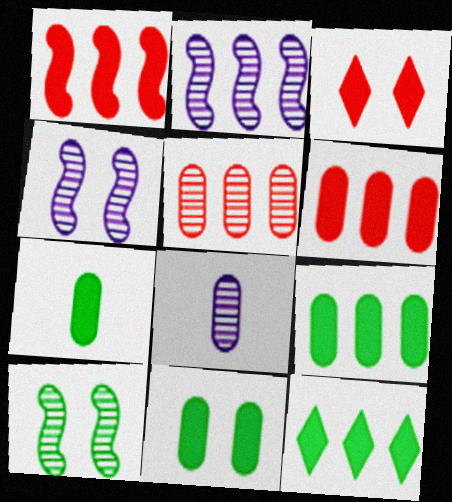[[7, 9, 11]]